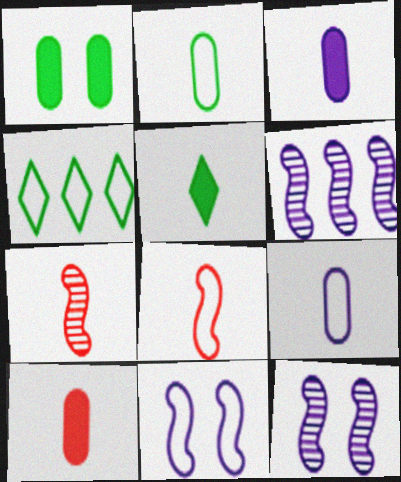[[4, 10, 12], 
[5, 7, 9]]